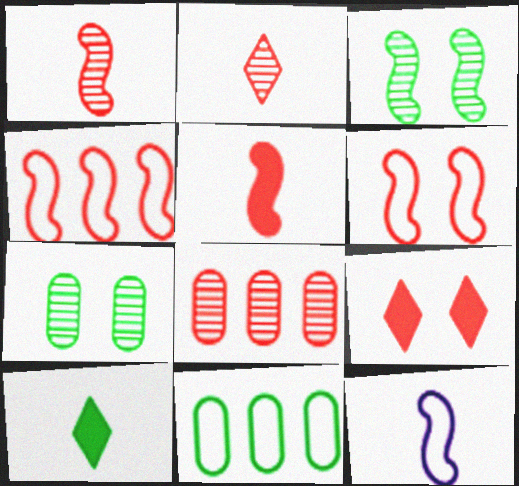[[3, 10, 11]]